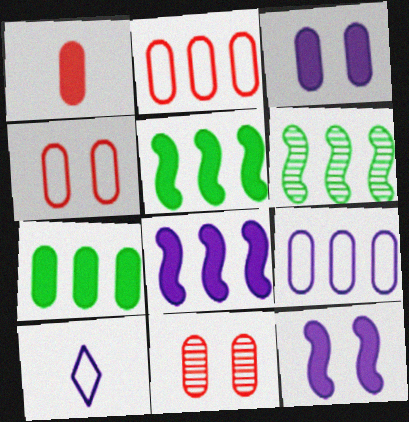[[1, 2, 11], 
[1, 3, 7], 
[5, 10, 11]]